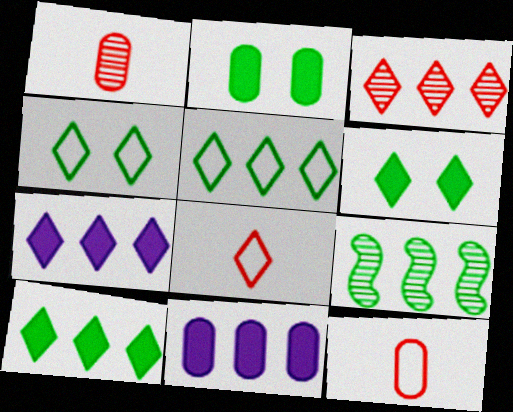[[3, 5, 7]]